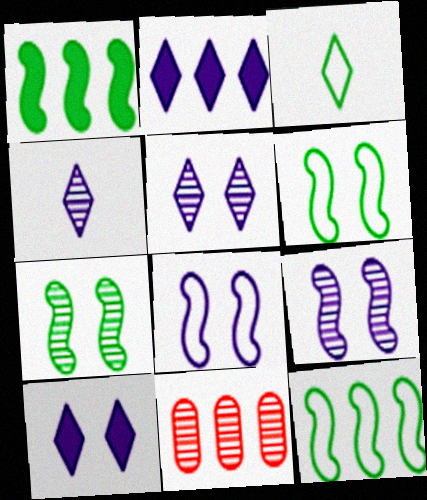[[2, 11, 12], 
[4, 7, 11]]